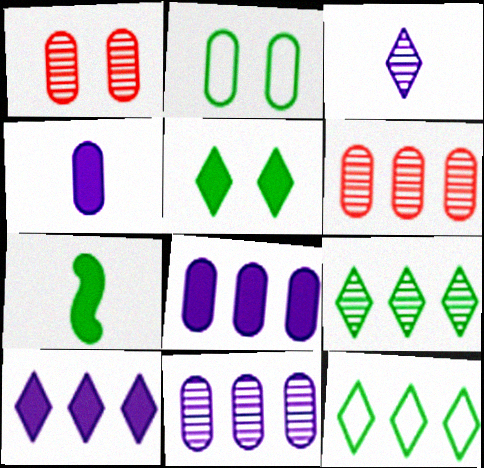[[2, 4, 6], 
[2, 7, 9]]